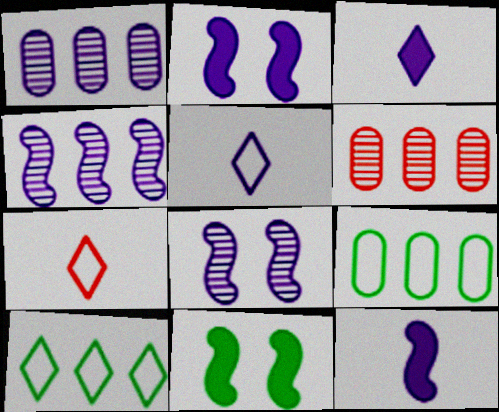[[1, 2, 5], 
[1, 7, 11], 
[5, 6, 11]]